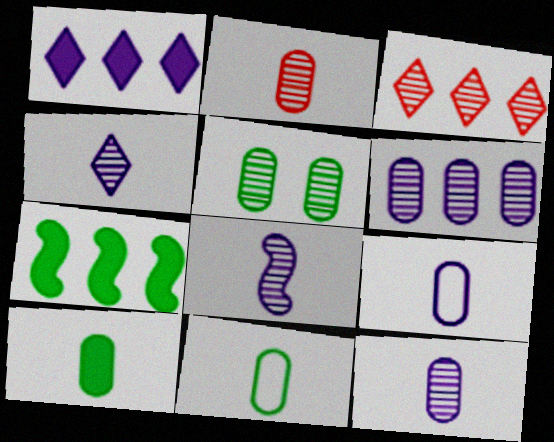[[2, 5, 6], 
[2, 9, 10], 
[3, 5, 8], 
[4, 8, 12]]